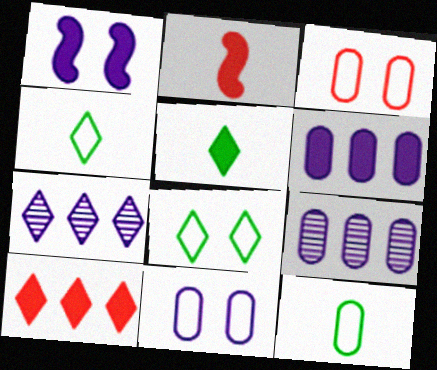[[2, 8, 9]]